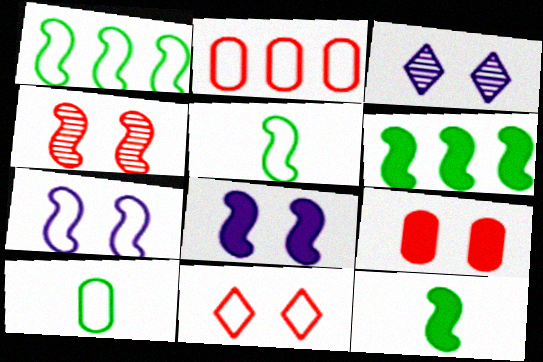[[2, 3, 12], 
[4, 9, 11]]